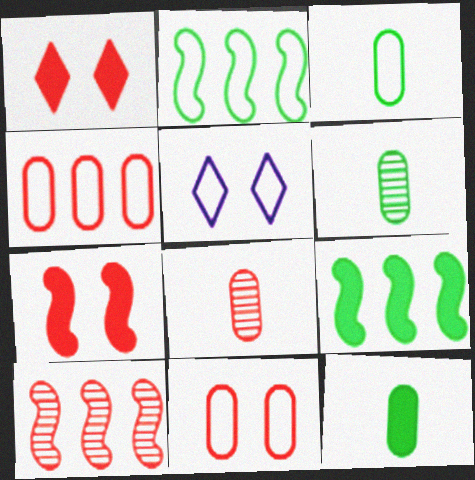[[3, 6, 12], 
[5, 8, 9], 
[5, 10, 12]]